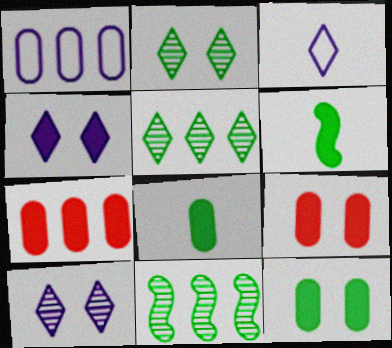[[3, 9, 11], 
[4, 6, 7]]